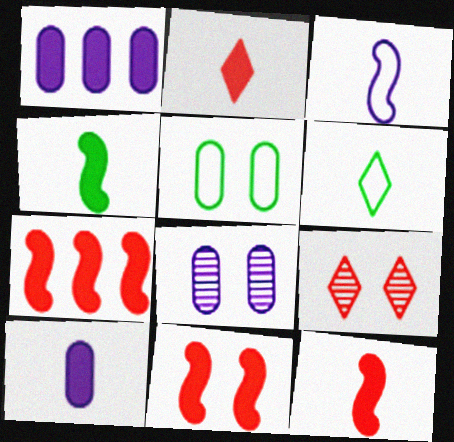[[2, 4, 10], 
[6, 7, 8], 
[7, 11, 12]]